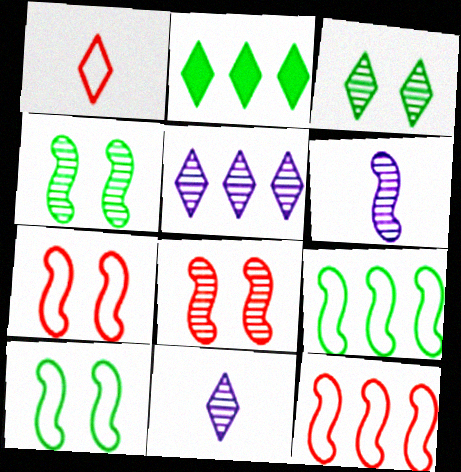[]